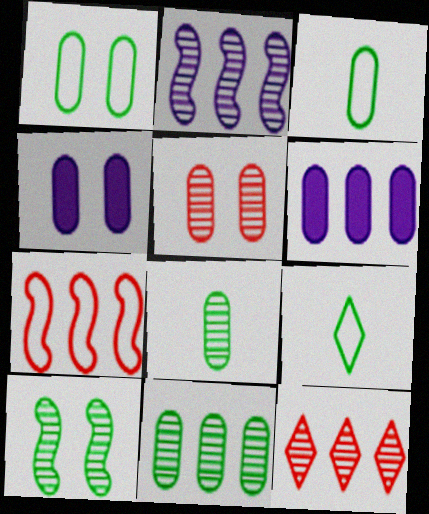[[1, 4, 5], 
[2, 11, 12], 
[3, 5, 6]]